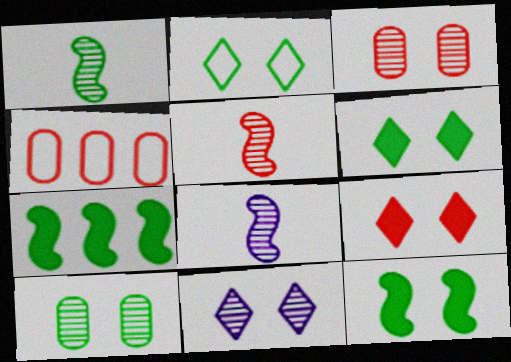[[1, 5, 8], 
[2, 9, 11], 
[2, 10, 12], 
[4, 5, 9], 
[4, 6, 8]]